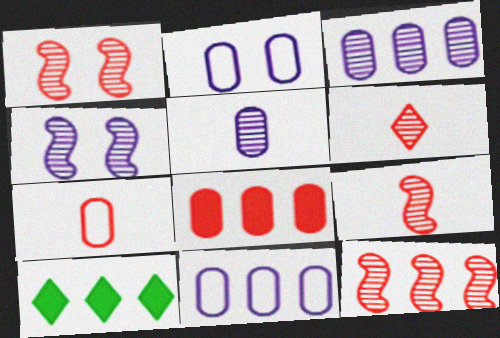[[1, 9, 12], 
[2, 9, 10], 
[4, 7, 10], 
[10, 11, 12]]